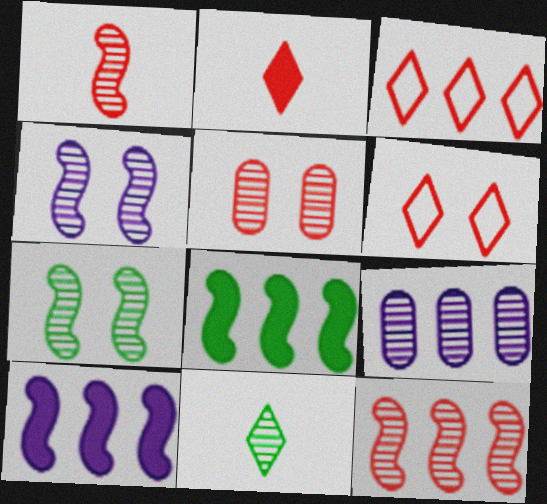[[3, 8, 9]]